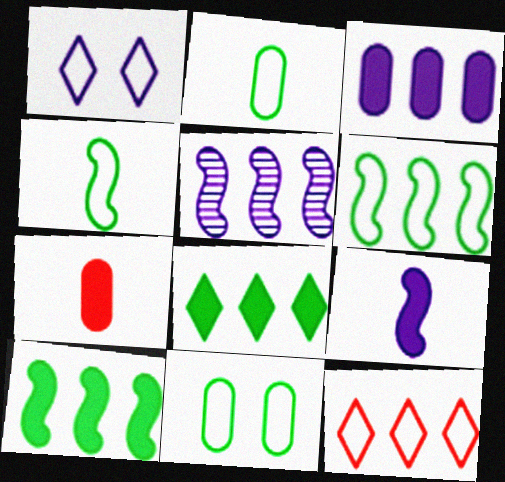[]